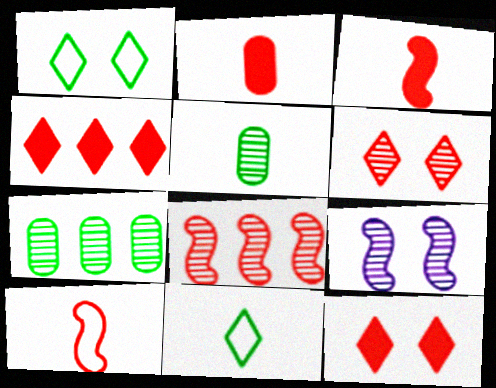[]